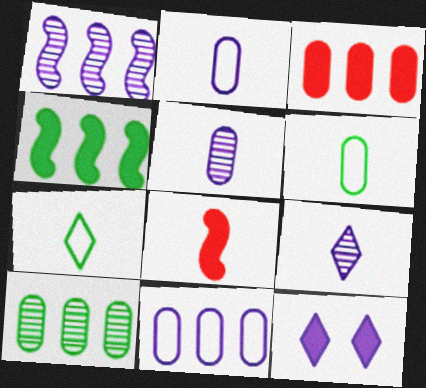[[1, 2, 12], 
[3, 10, 11], 
[5, 7, 8], 
[6, 8, 9]]